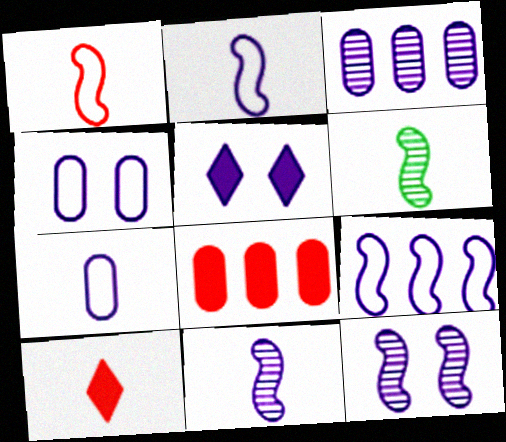[[2, 3, 5], 
[4, 5, 12], 
[6, 7, 10]]